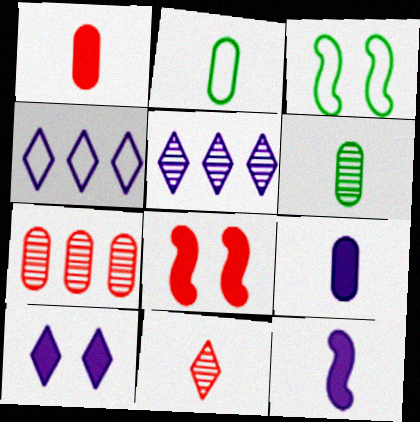[[1, 3, 5], 
[2, 5, 8], 
[2, 11, 12], 
[4, 6, 8]]